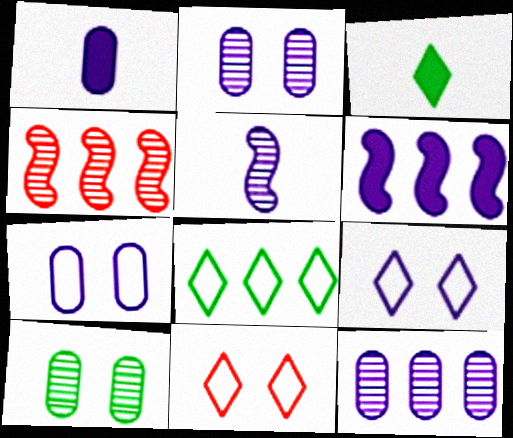[[1, 7, 12], 
[3, 4, 7]]